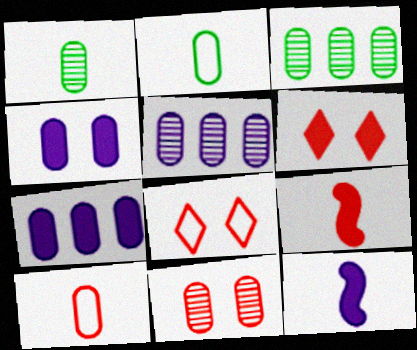[[1, 5, 11], 
[2, 7, 11], 
[3, 4, 10], 
[3, 8, 12]]